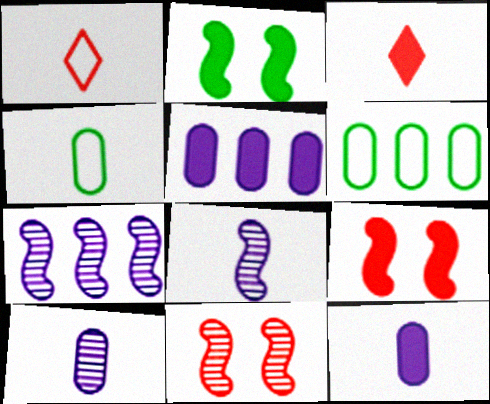[[2, 3, 5], 
[3, 4, 8]]